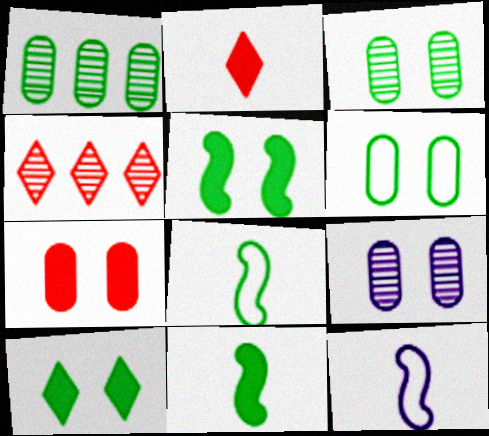[[1, 8, 10], 
[6, 7, 9]]